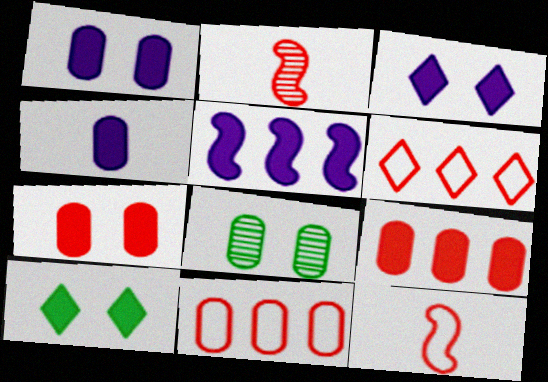[[2, 6, 7], 
[3, 4, 5], 
[4, 8, 11]]